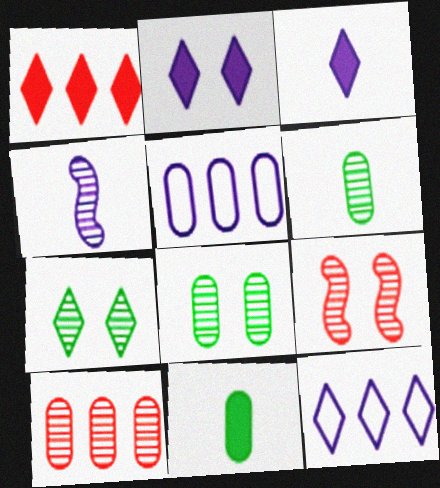[[2, 4, 5], 
[4, 7, 10], 
[9, 11, 12]]